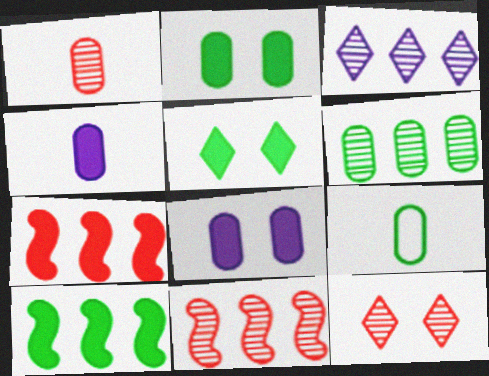[[1, 4, 9], 
[1, 11, 12], 
[2, 6, 9], 
[3, 6, 11], 
[4, 5, 7]]